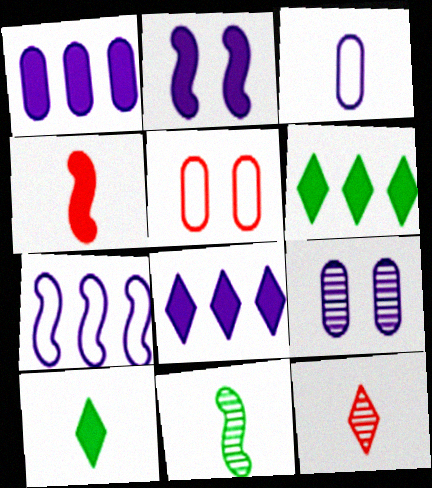[[1, 3, 9], 
[5, 8, 11]]